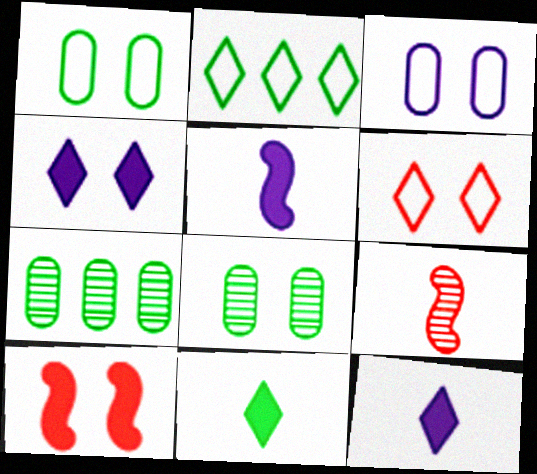[[5, 6, 7]]